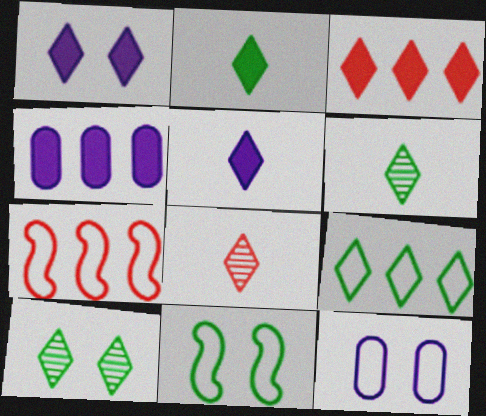[[1, 2, 3], 
[1, 8, 9], 
[2, 9, 10], 
[4, 8, 11]]